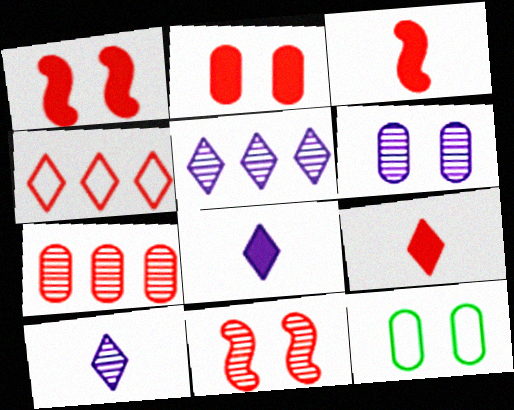[[2, 6, 12], 
[3, 5, 12]]